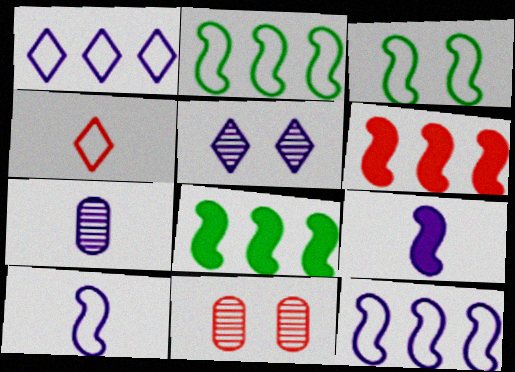[[4, 6, 11]]